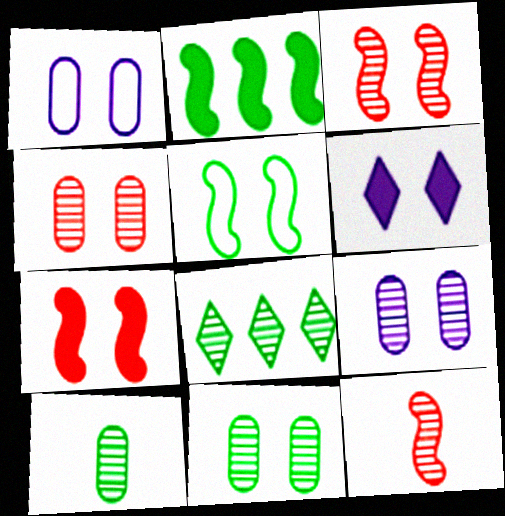[[4, 5, 6], 
[4, 9, 11], 
[8, 9, 12]]